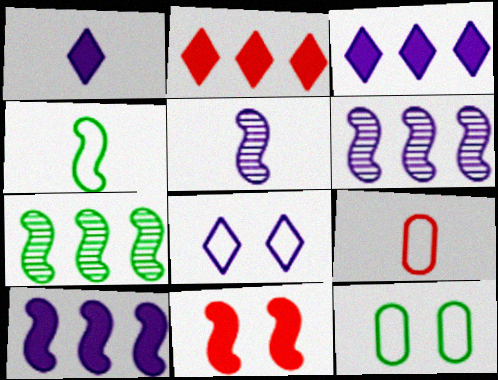[[2, 5, 12], 
[4, 6, 11]]